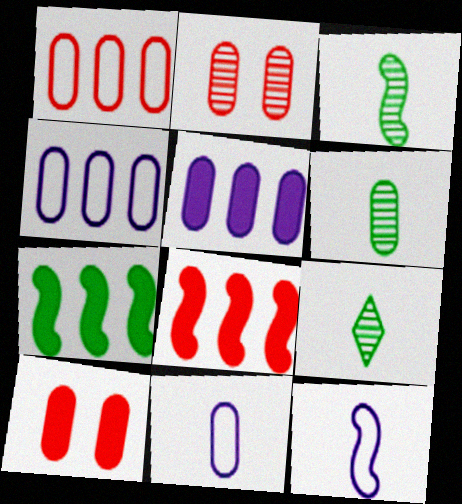[[3, 6, 9], 
[4, 6, 10]]